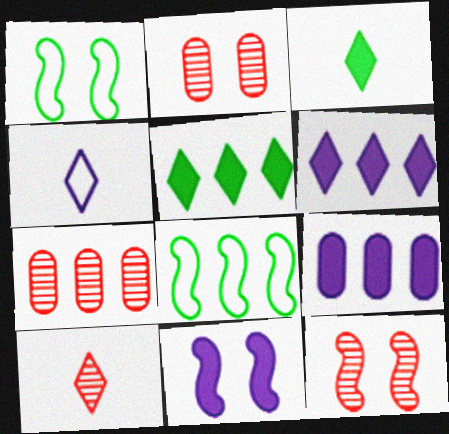[[1, 9, 10], 
[1, 11, 12], 
[3, 4, 10], 
[6, 7, 8], 
[7, 10, 12]]